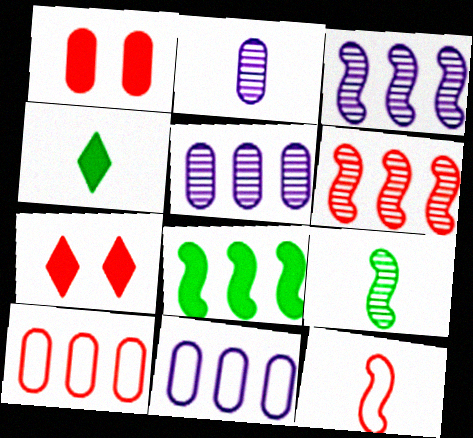[[2, 4, 12], 
[7, 9, 11]]